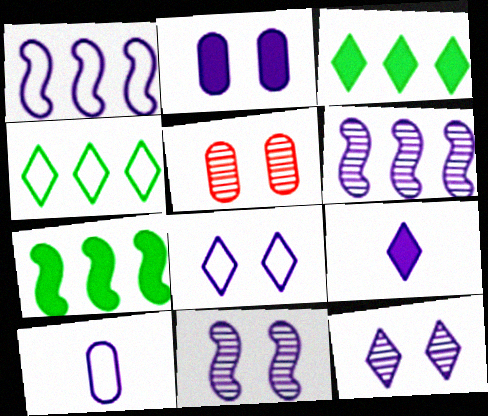[[1, 8, 10], 
[2, 8, 11]]